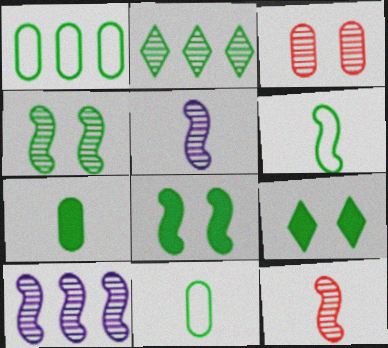[[2, 3, 5], 
[2, 8, 11], 
[4, 10, 12]]